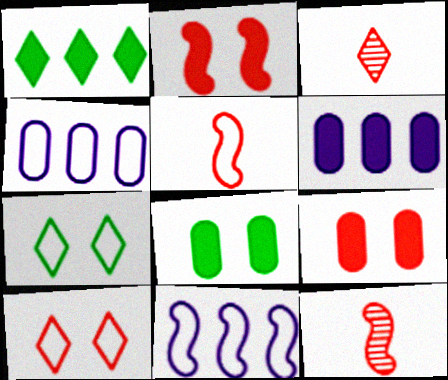[[3, 8, 11], 
[4, 5, 7], 
[6, 7, 12]]